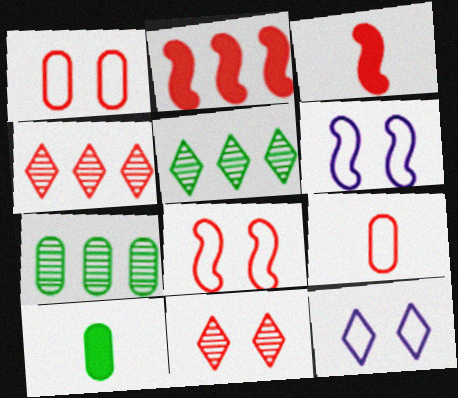[[1, 3, 4], 
[2, 9, 11], 
[3, 7, 12], 
[4, 6, 10]]